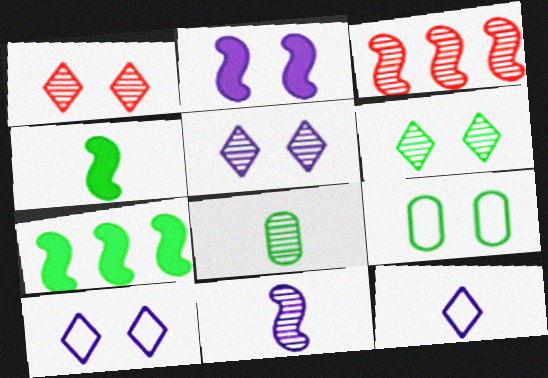[[1, 2, 9], 
[1, 5, 6], 
[3, 5, 8]]